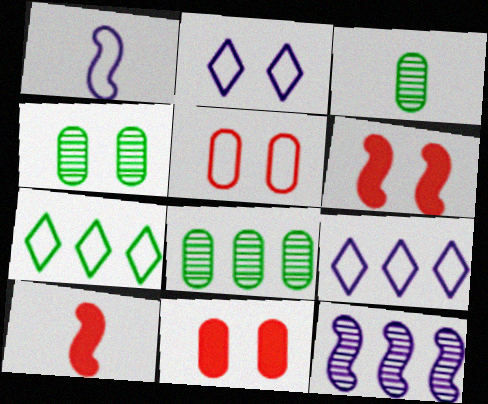[[1, 5, 7], 
[2, 4, 6], 
[2, 8, 10], 
[3, 4, 8], 
[3, 6, 9], 
[4, 9, 10]]